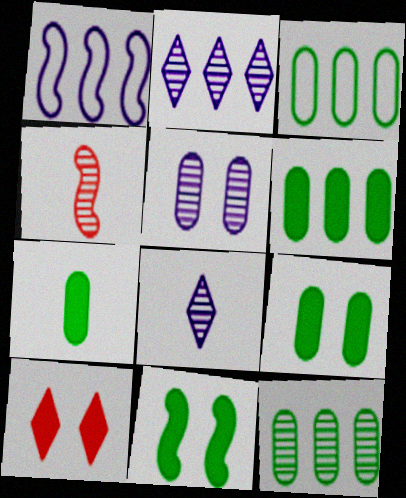[[1, 4, 11], 
[3, 6, 12], 
[6, 7, 9]]